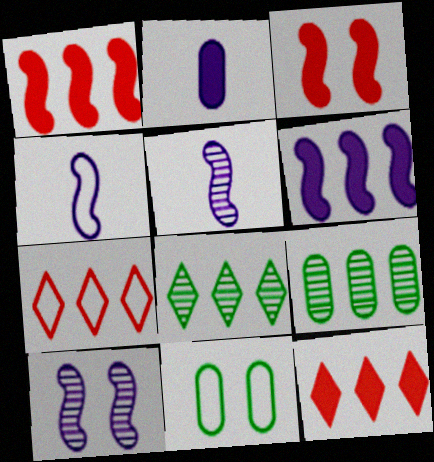[[4, 6, 10], 
[4, 7, 11], 
[5, 11, 12], 
[6, 7, 9]]